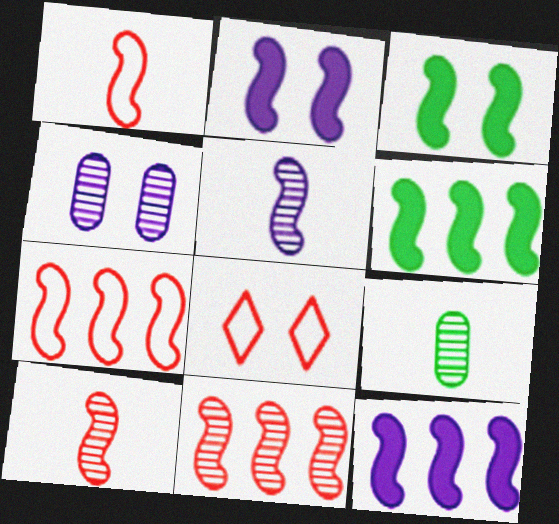[[3, 4, 8], 
[3, 5, 7], 
[8, 9, 12]]